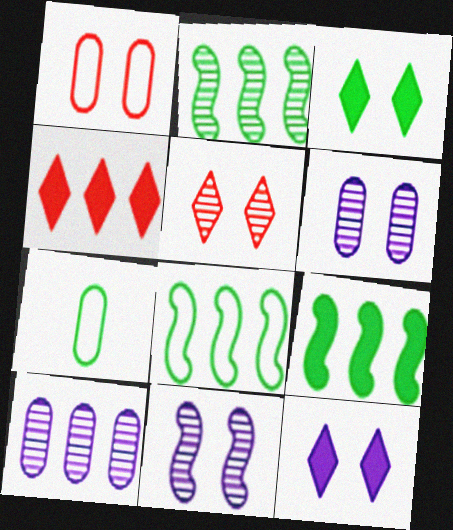[[1, 3, 11], 
[2, 3, 7], 
[2, 8, 9], 
[4, 7, 11], 
[4, 8, 10]]